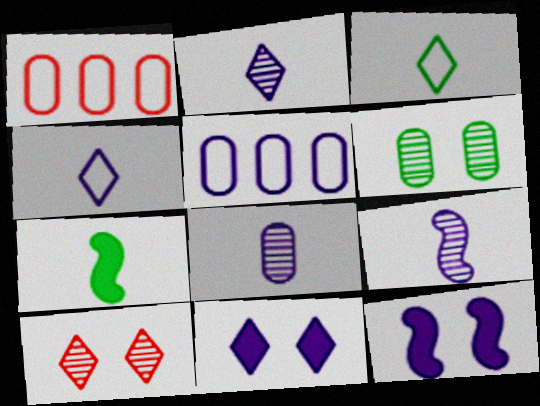[[2, 5, 12], 
[2, 8, 9], 
[5, 7, 10], 
[5, 9, 11]]